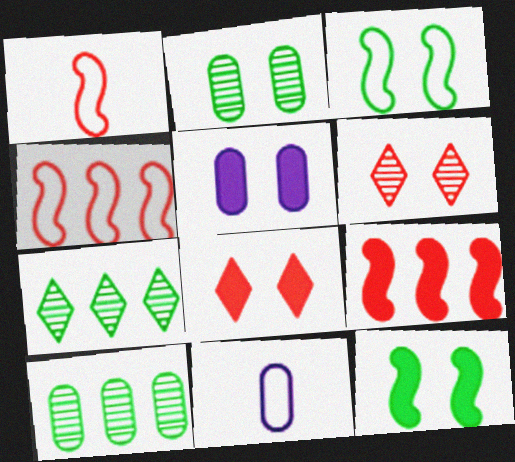[[1, 5, 7], 
[3, 5, 6], 
[5, 8, 12]]